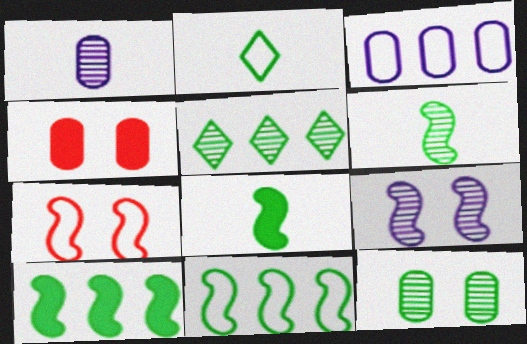[[2, 3, 7], 
[2, 10, 12], 
[5, 6, 12]]